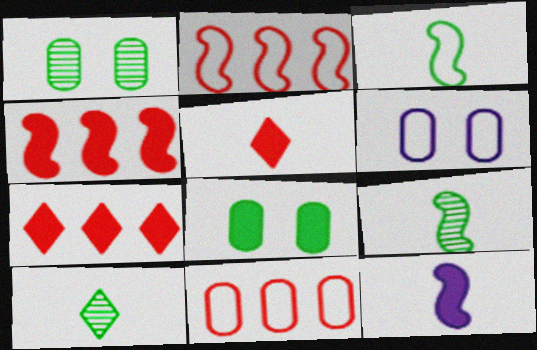[[4, 6, 10], 
[6, 7, 9], 
[7, 8, 12]]